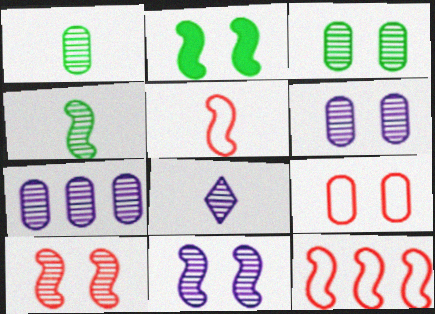[[7, 8, 11]]